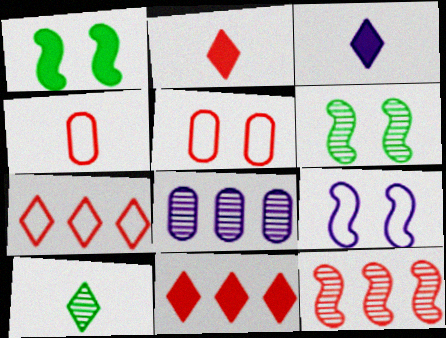[[2, 5, 12], 
[3, 8, 9]]